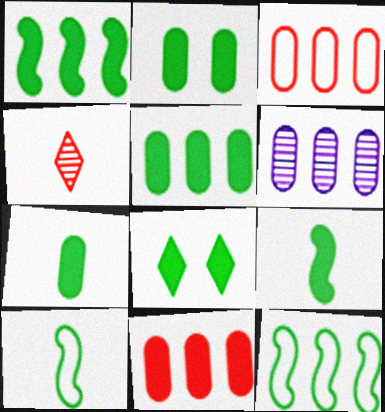[[1, 7, 8], 
[2, 5, 7], 
[3, 5, 6], 
[5, 8, 9]]